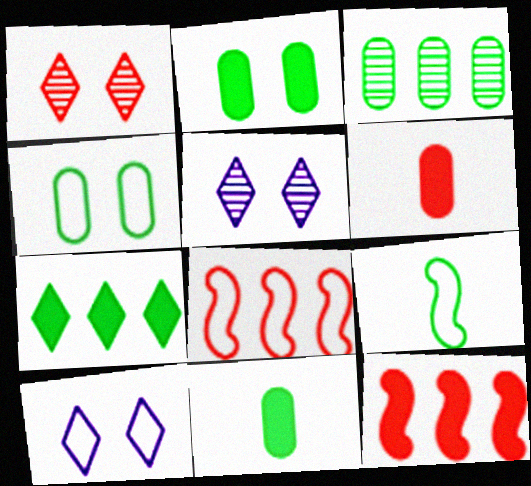[[1, 6, 8], 
[3, 4, 11], 
[5, 8, 11]]